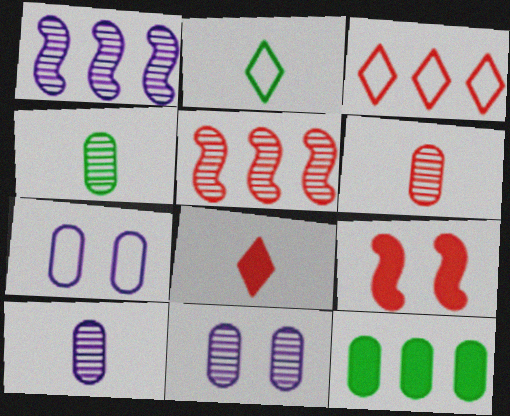[[1, 3, 12], 
[3, 6, 9], 
[4, 6, 10], 
[6, 7, 12]]